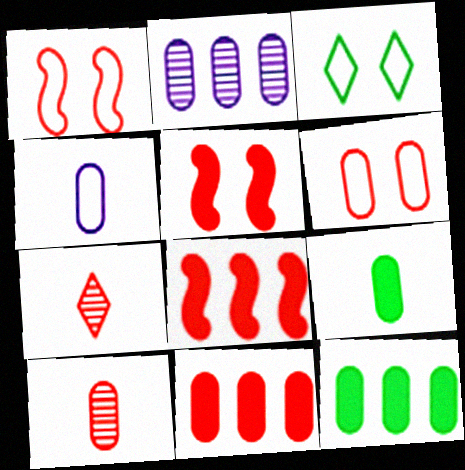[[1, 7, 11], 
[2, 6, 9], 
[4, 9, 10], 
[6, 7, 8], 
[6, 10, 11]]